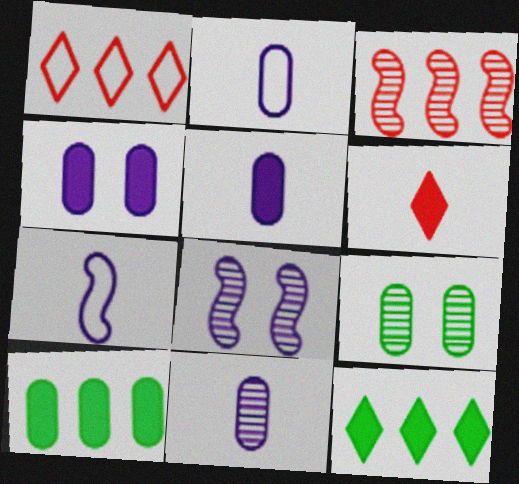[[2, 5, 11]]